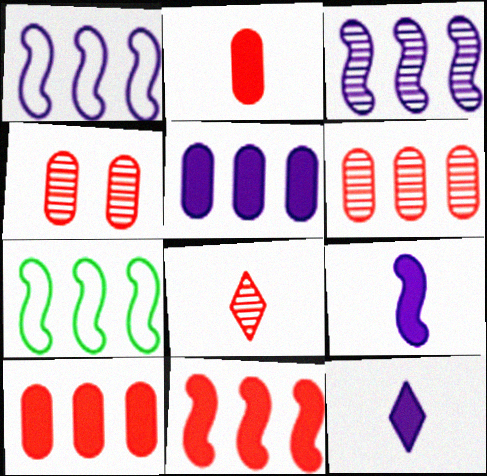[[3, 7, 11], 
[4, 7, 12]]